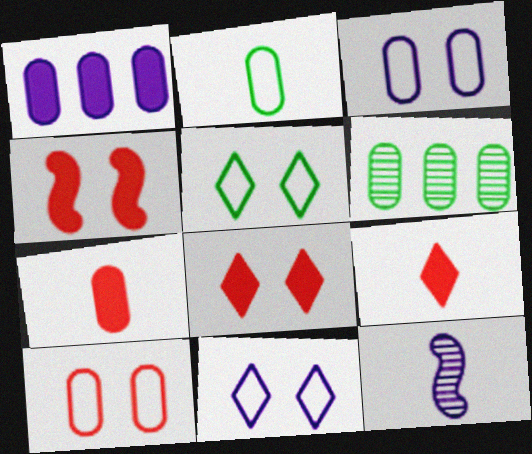[[1, 11, 12], 
[2, 9, 12], 
[3, 6, 7]]